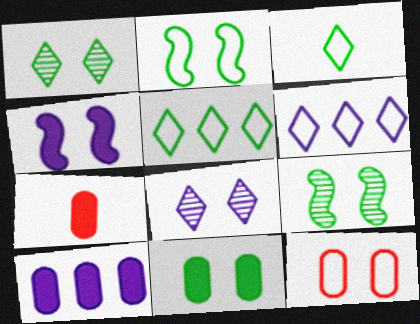[[1, 2, 11], 
[1, 4, 12], 
[6, 7, 9], 
[7, 10, 11]]